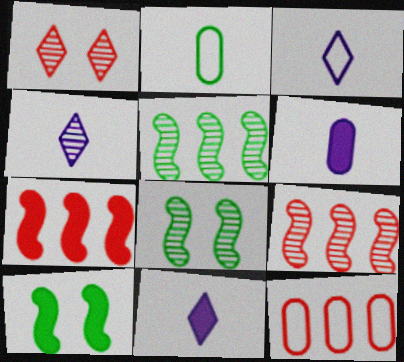[[3, 4, 11], 
[4, 10, 12], 
[8, 11, 12]]